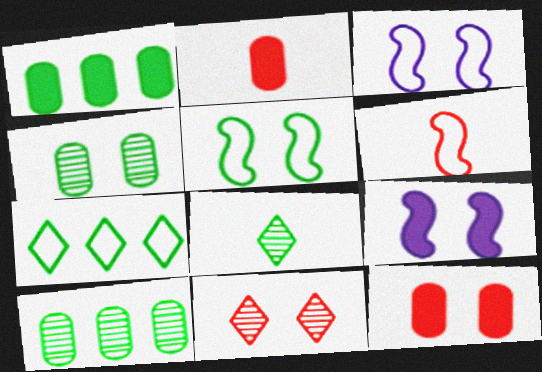[[1, 5, 8]]